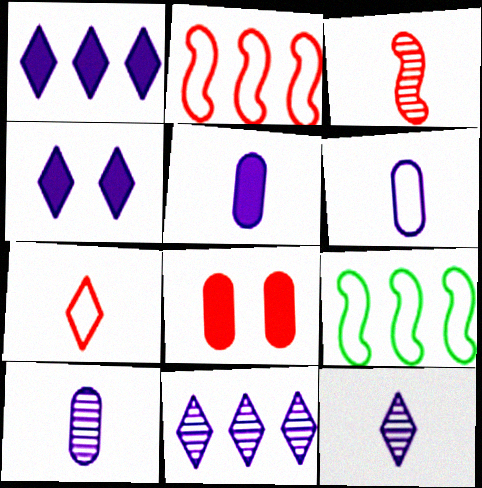[[5, 6, 10], 
[8, 9, 12]]